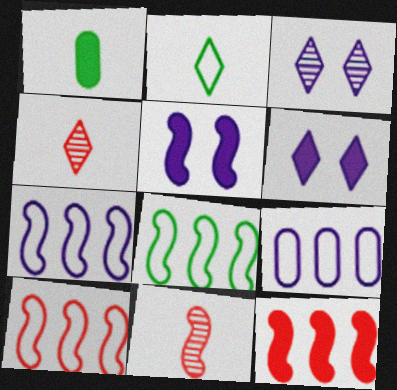[[1, 3, 10], 
[1, 6, 12], 
[5, 8, 11], 
[7, 8, 10]]